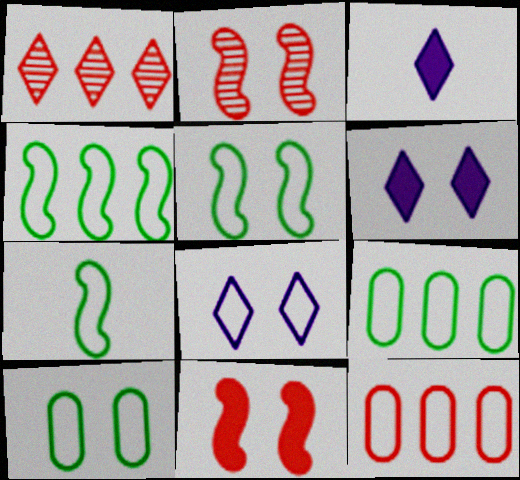[[2, 3, 9], 
[2, 6, 10], 
[4, 5, 7], 
[7, 8, 12]]